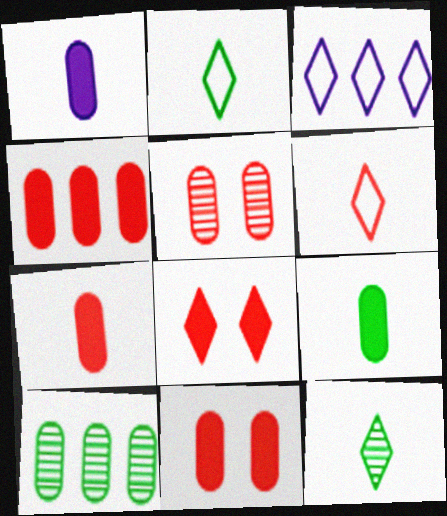[[1, 7, 9], 
[3, 8, 12], 
[4, 7, 11]]